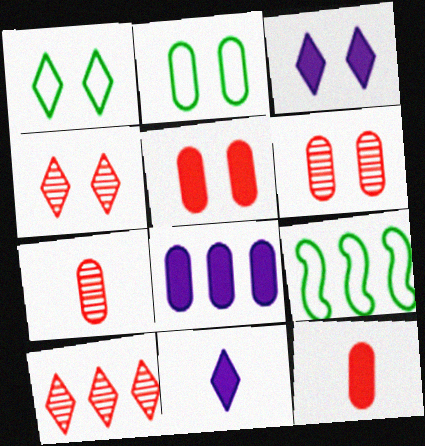[[1, 3, 4], 
[1, 10, 11], 
[2, 7, 8], 
[3, 7, 9], 
[6, 9, 11], 
[8, 9, 10]]